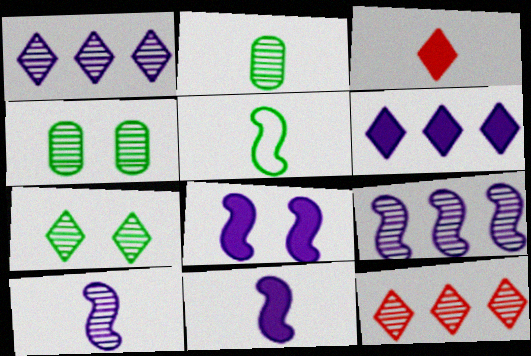[[4, 10, 12]]